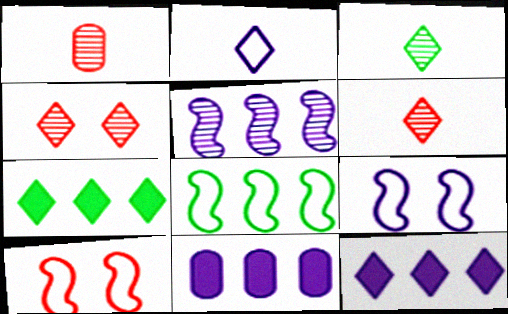[[1, 7, 9], 
[2, 4, 7], 
[3, 10, 11]]